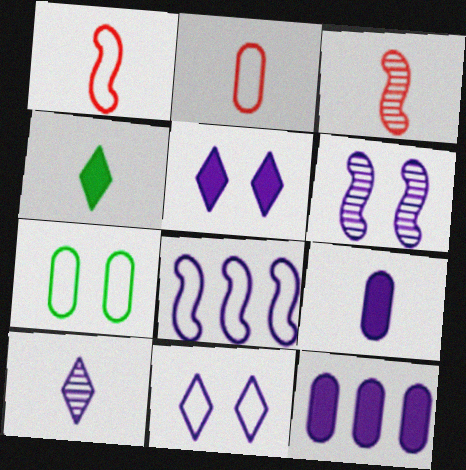[]